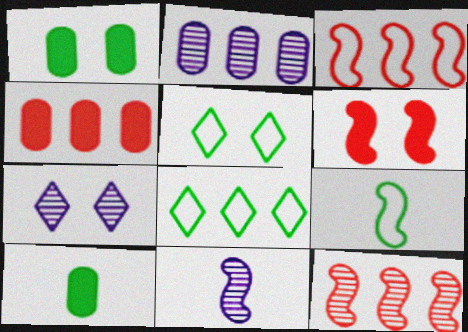[[2, 7, 11], 
[3, 7, 10], 
[4, 5, 11], 
[4, 7, 9]]